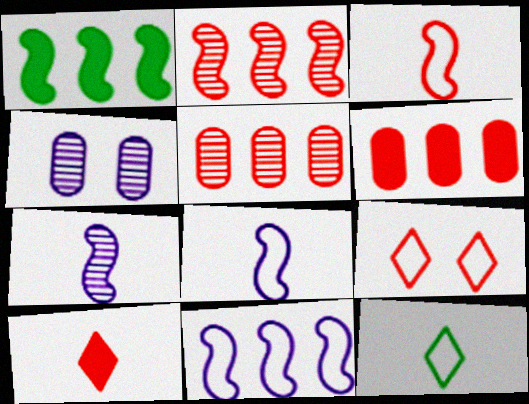[[1, 2, 11]]